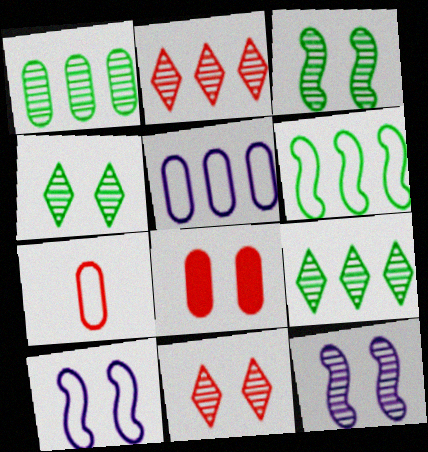[[4, 8, 10]]